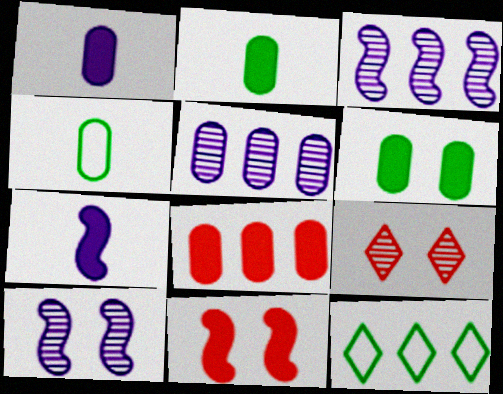[[1, 6, 8], 
[3, 8, 12]]